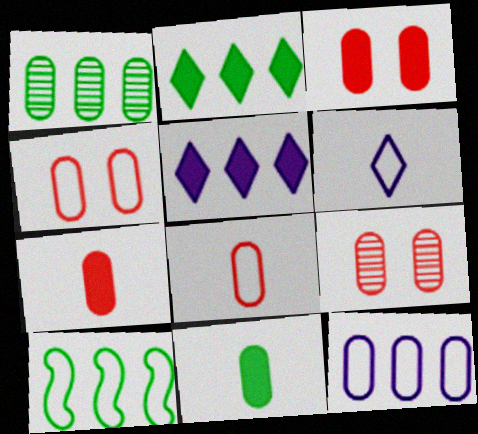[[1, 2, 10], 
[3, 4, 9], 
[4, 6, 10], 
[9, 11, 12]]